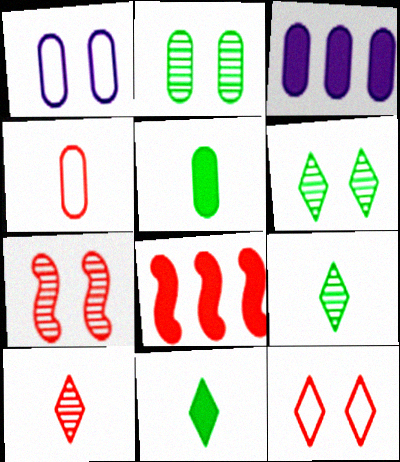[[1, 8, 9], 
[2, 3, 4]]